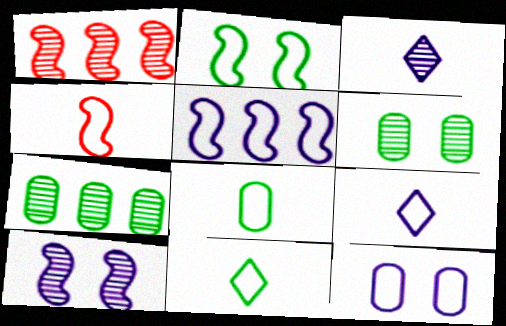[[1, 3, 6], 
[2, 4, 5], 
[4, 8, 9], 
[5, 9, 12]]